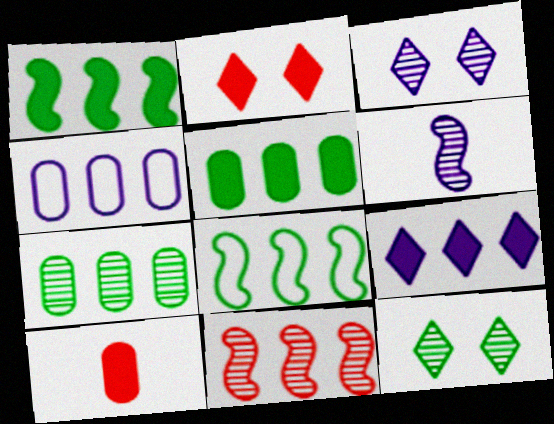[[3, 8, 10]]